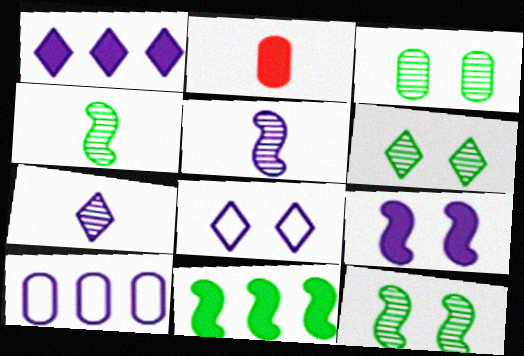[[1, 7, 8], 
[2, 3, 10], 
[3, 6, 12], 
[7, 9, 10]]